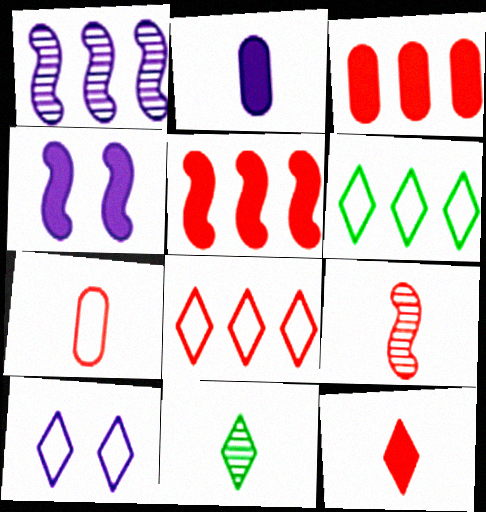[[1, 2, 10], 
[1, 3, 6], 
[7, 9, 12]]